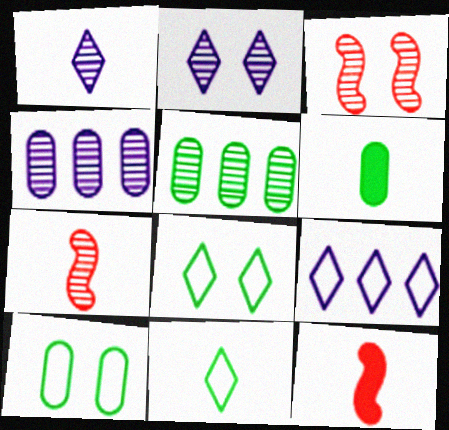[[1, 3, 5], 
[2, 5, 7], 
[3, 6, 9], 
[4, 8, 12], 
[5, 6, 10]]